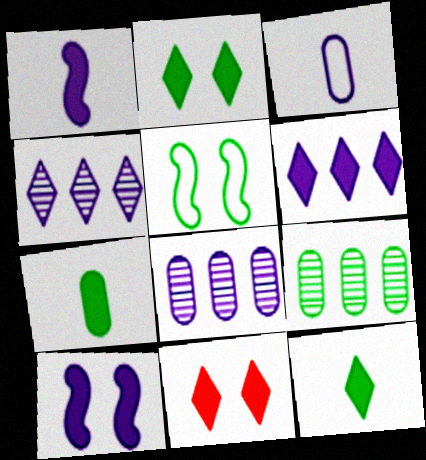[[3, 4, 10], 
[5, 9, 12], 
[6, 11, 12]]